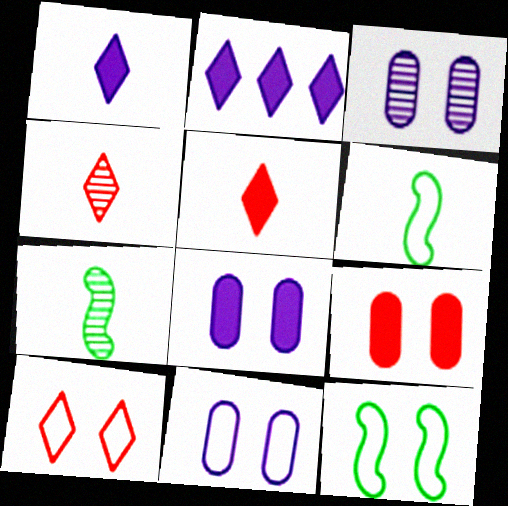[[3, 8, 11], 
[10, 11, 12]]